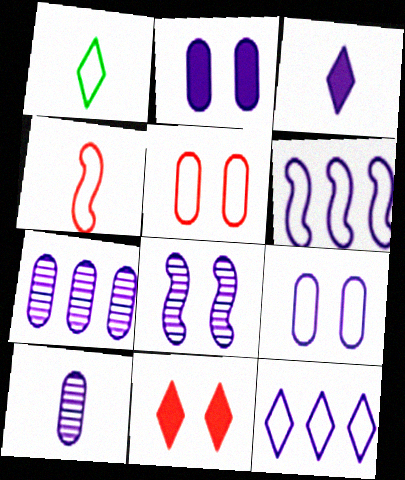[[1, 5, 6]]